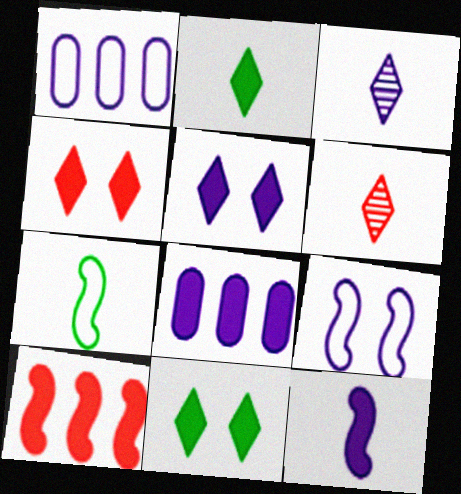[[3, 8, 9], 
[4, 5, 11], 
[5, 8, 12]]